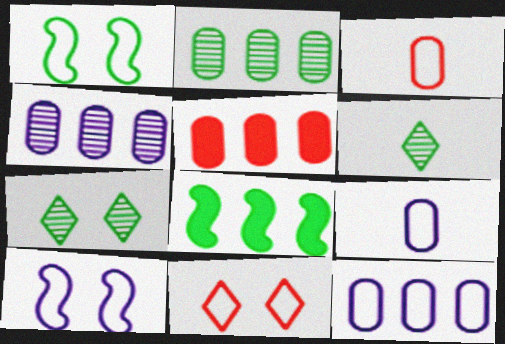[[2, 5, 12], 
[5, 6, 10]]